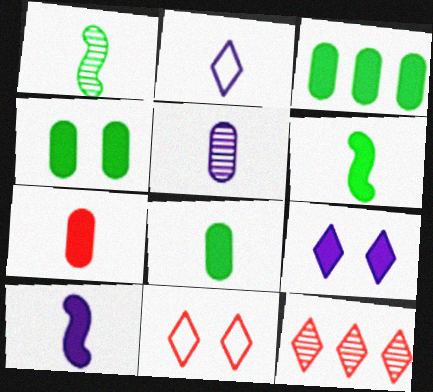[[1, 2, 7], 
[2, 5, 10], 
[3, 4, 8]]